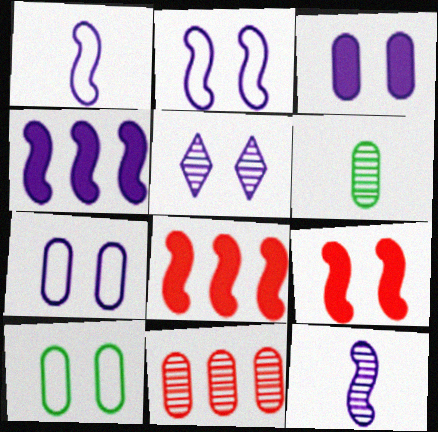[[2, 3, 5], 
[2, 4, 12], 
[5, 9, 10]]